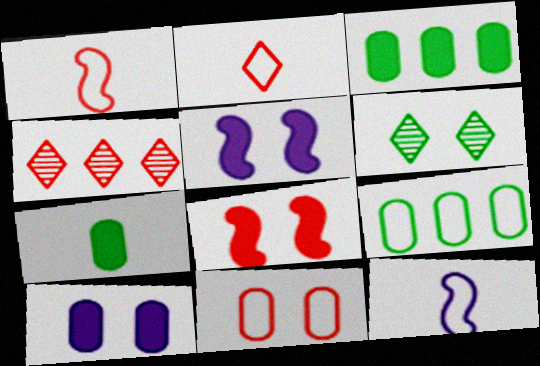[[5, 6, 11]]